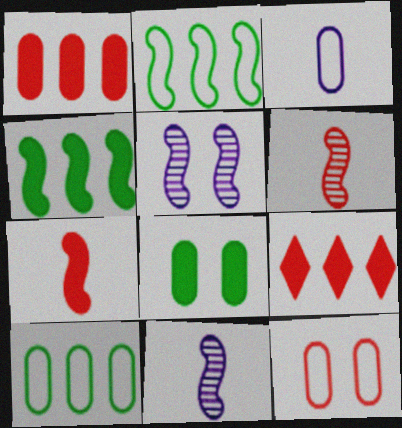[[2, 5, 7], 
[3, 10, 12], 
[6, 9, 12]]